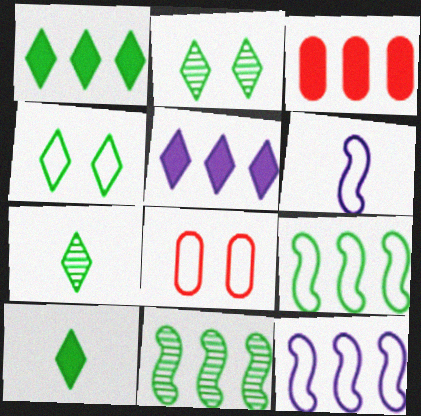[[1, 4, 7], 
[2, 3, 6]]